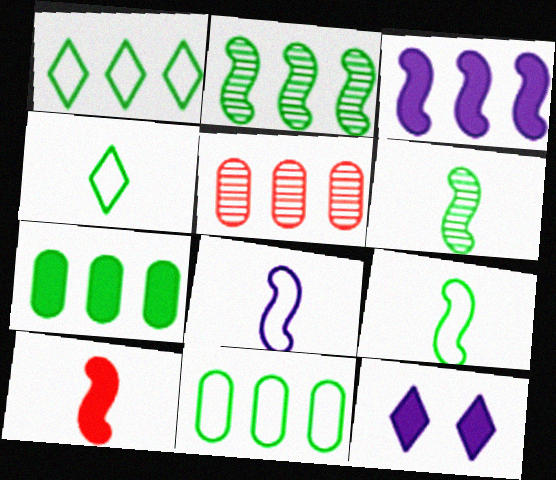[[1, 2, 7], 
[1, 3, 5], 
[5, 9, 12], 
[6, 8, 10], 
[7, 10, 12]]